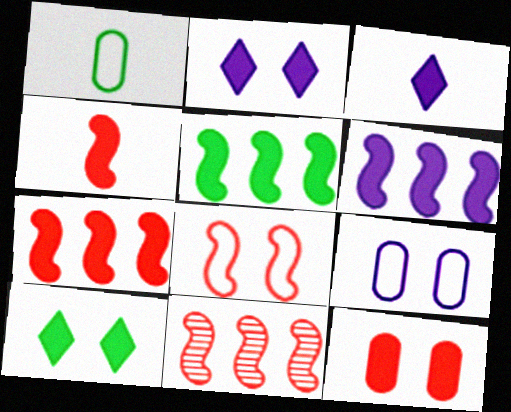[[1, 2, 11], 
[3, 5, 12], 
[4, 8, 11], 
[5, 6, 7]]